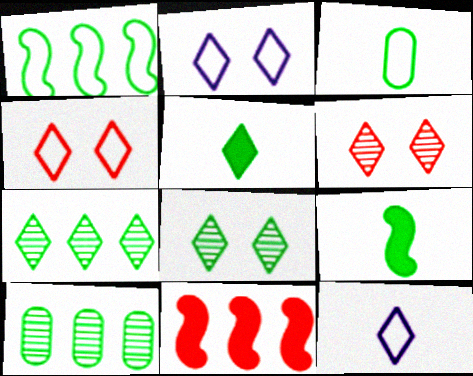[]